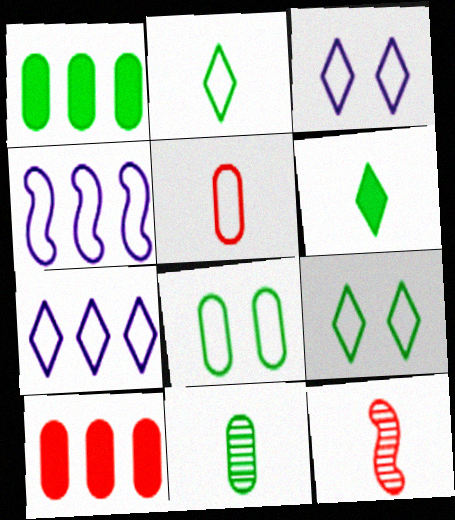[[1, 3, 12], 
[1, 8, 11], 
[4, 5, 9]]